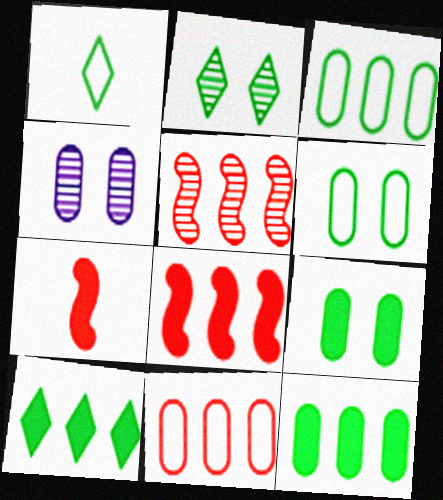[[1, 2, 10], 
[1, 4, 8]]